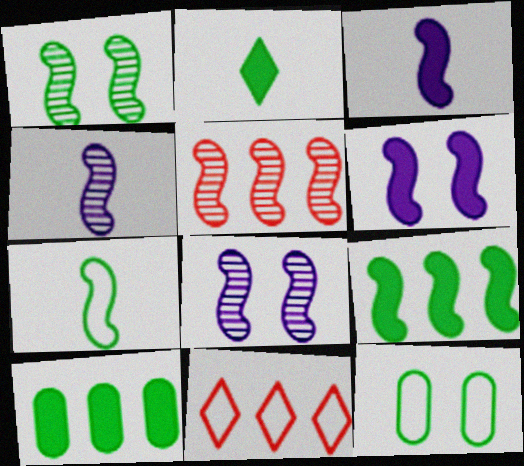[[1, 4, 5], 
[1, 7, 9], 
[5, 6, 7]]